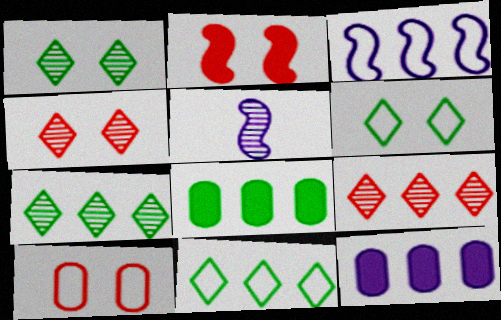[[2, 4, 10], 
[3, 8, 9]]